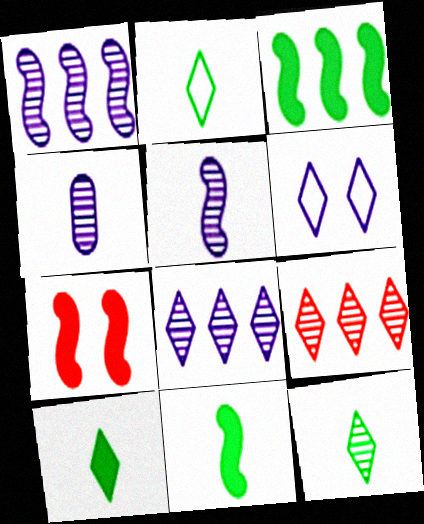[[2, 10, 12], 
[6, 9, 10]]